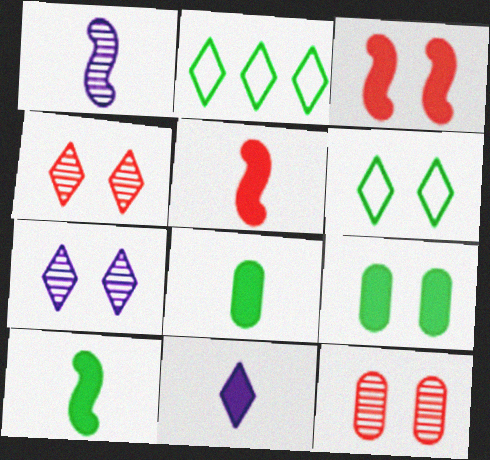[[2, 4, 11], 
[5, 8, 11]]